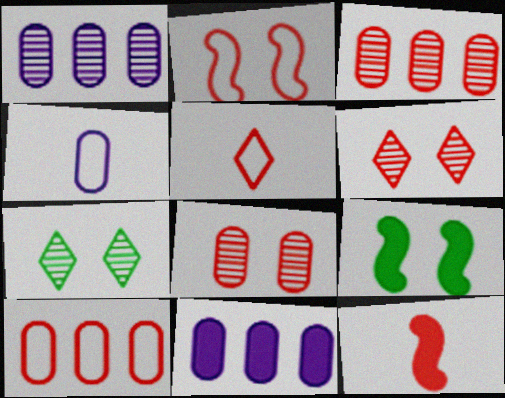[[1, 5, 9], 
[2, 5, 10], 
[6, 10, 12]]